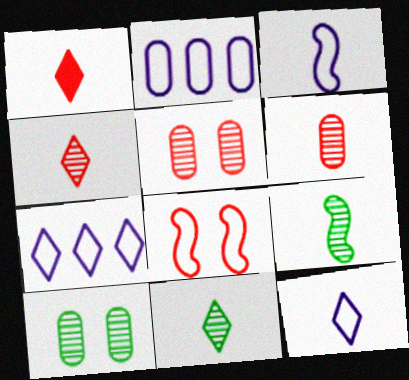[[1, 11, 12]]